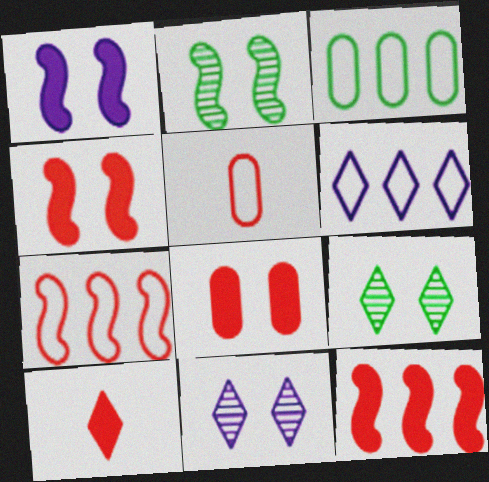[[3, 6, 7], 
[6, 9, 10], 
[8, 10, 12]]